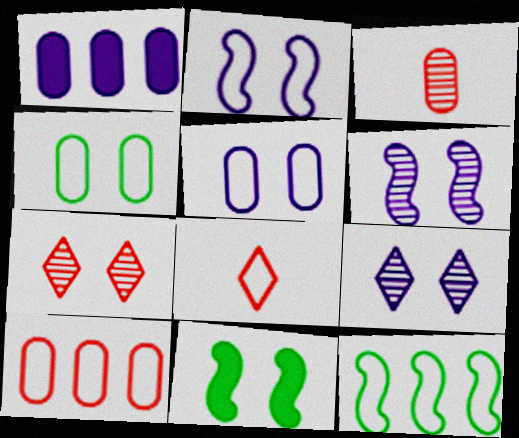[[1, 3, 4], 
[5, 7, 11], 
[5, 8, 12]]